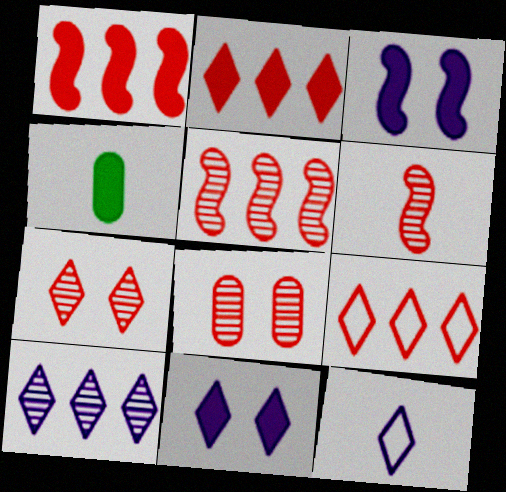[[1, 4, 11], 
[2, 3, 4], 
[4, 6, 12], 
[10, 11, 12]]